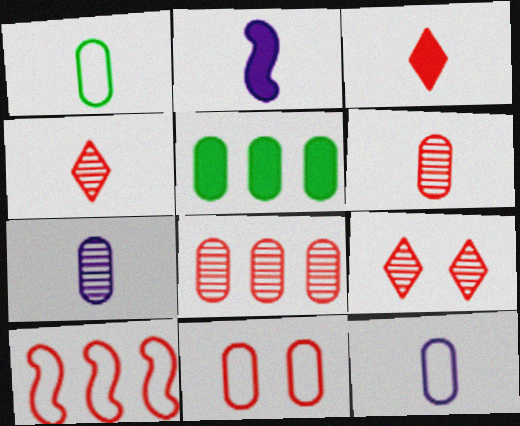[[1, 2, 4], 
[5, 7, 11]]